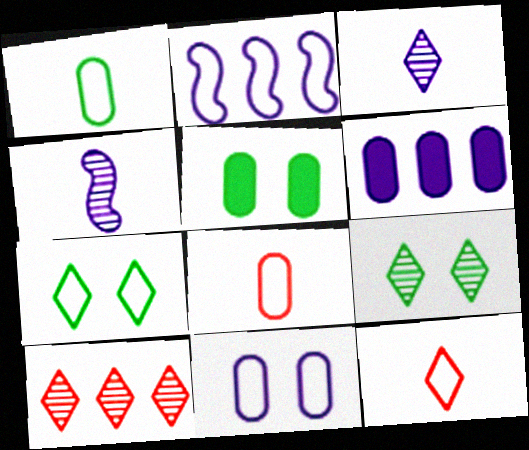[[2, 7, 8], 
[3, 9, 10]]